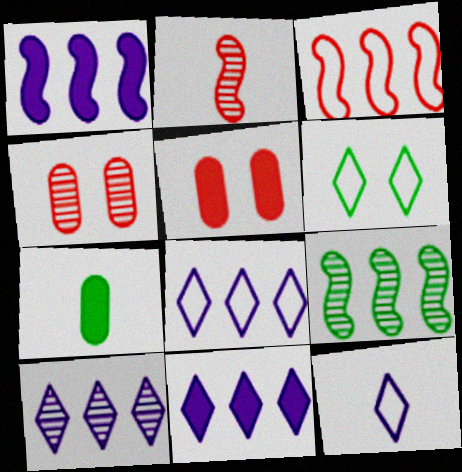[[1, 3, 9], 
[2, 7, 12], 
[5, 9, 12], 
[6, 7, 9], 
[8, 10, 11]]